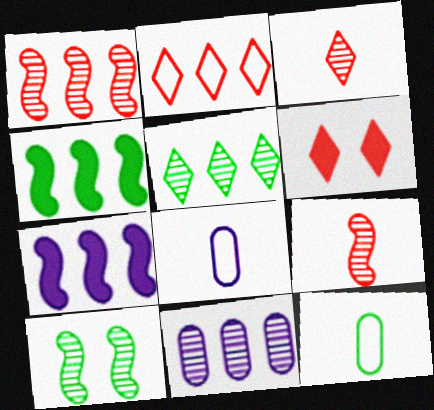[[1, 5, 11], 
[2, 3, 6], 
[2, 4, 11], 
[3, 10, 11]]